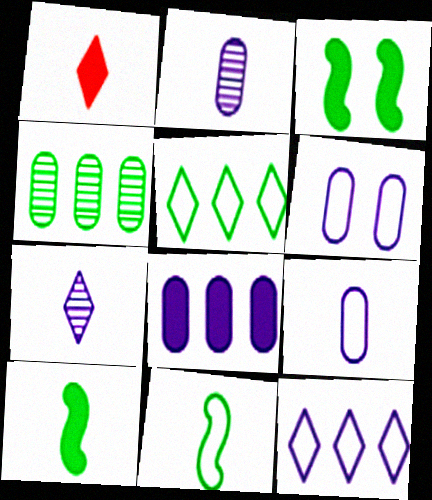[[1, 2, 11], 
[1, 3, 8], 
[2, 6, 8]]